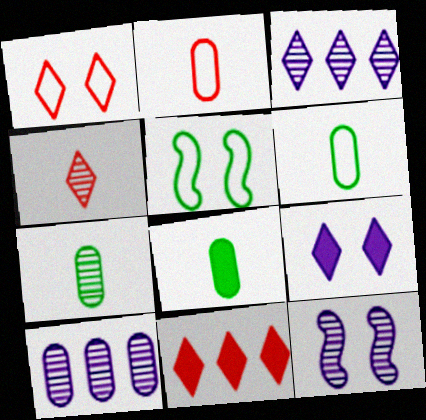[[1, 4, 11], 
[6, 7, 8], 
[6, 11, 12]]